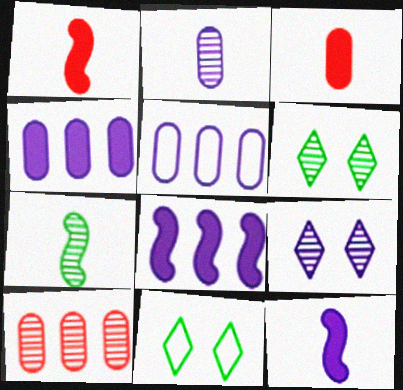[[1, 5, 6], 
[5, 9, 12], 
[7, 9, 10], 
[10, 11, 12]]